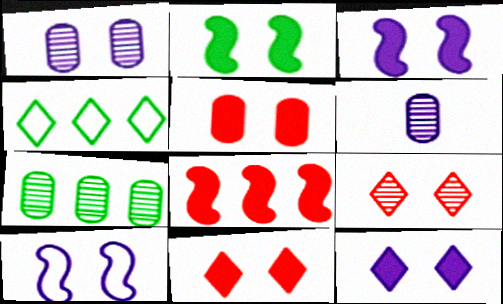[[1, 10, 12], 
[2, 5, 12]]